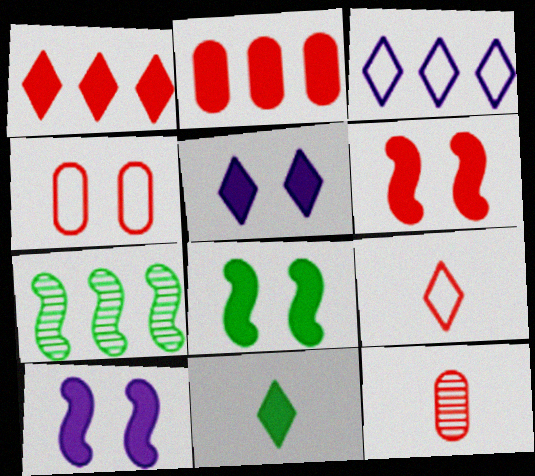[[1, 5, 11], 
[2, 3, 7], 
[2, 4, 12], 
[2, 10, 11], 
[3, 8, 12], 
[6, 8, 10]]